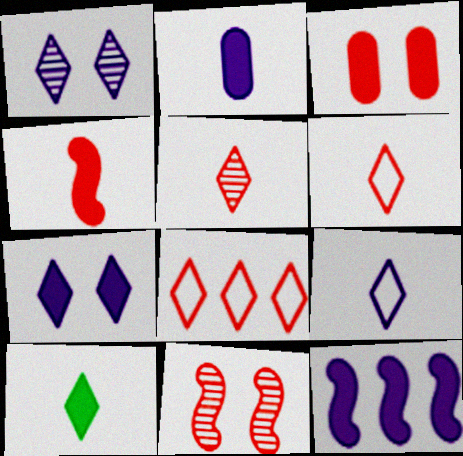[[1, 8, 10], 
[2, 4, 10], 
[2, 7, 12], 
[3, 10, 12], 
[5, 9, 10]]